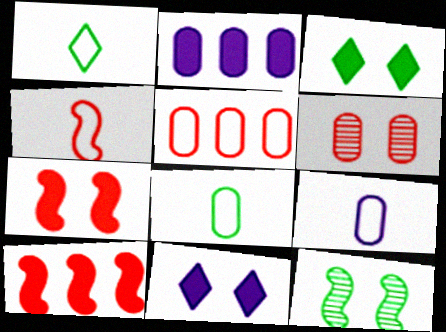[[1, 4, 9], 
[2, 6, 8]]